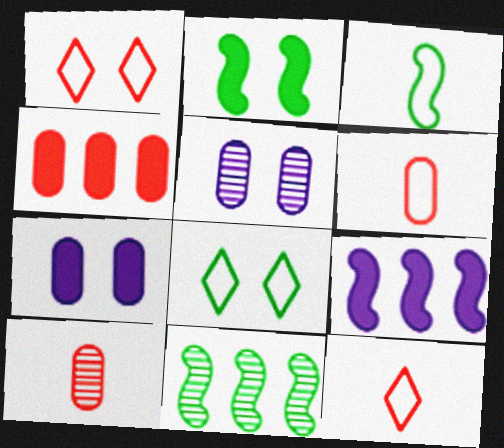[[1, 2, 5], 
[2, 3, 11], 
[7, 11, 12], 
[8, 9, 10]]